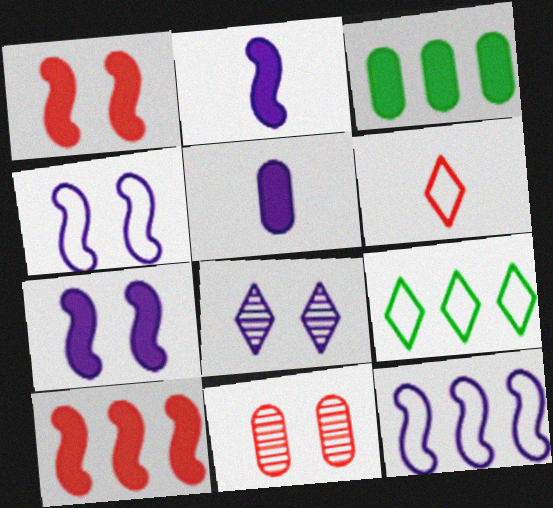[[2, 9, 11], 
[5, 8, 12], 
[6, 10, 11]]